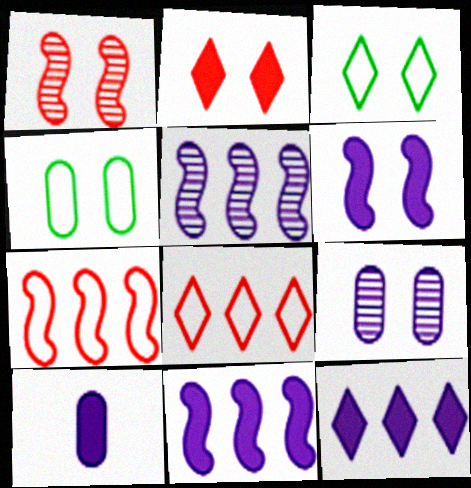[[6, 10, 12]]